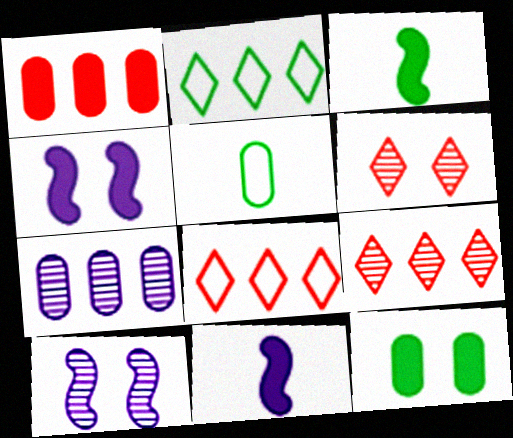[[4, 5, 9]]